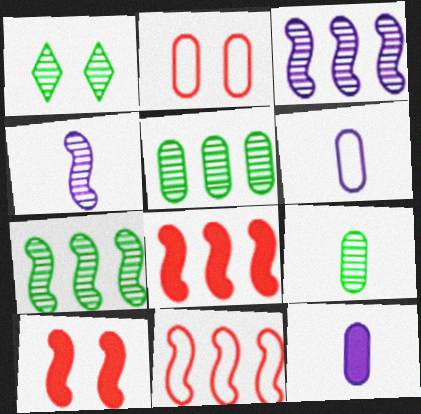[[1, 6, 8], 
[1, 7, 9], 
[1, 11, 12], 
[2, 5, 12]]